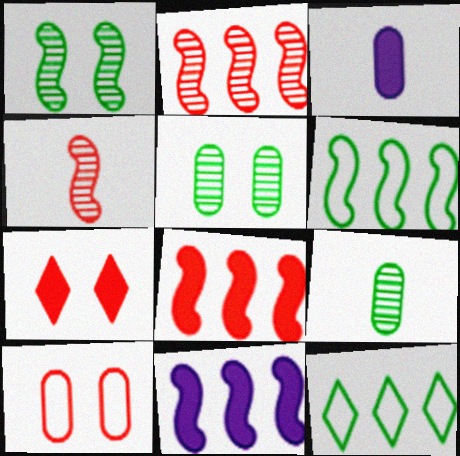[[2, 6, 11]]